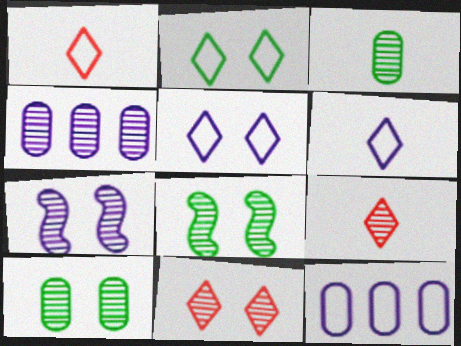[[4, 8, 9], 
[7, 10, 11]]